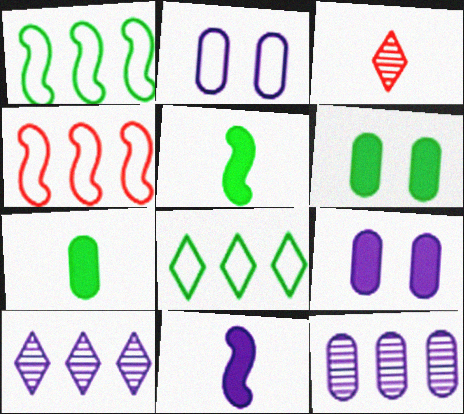[[1, 3, 9], 
[2, 10, 11]]